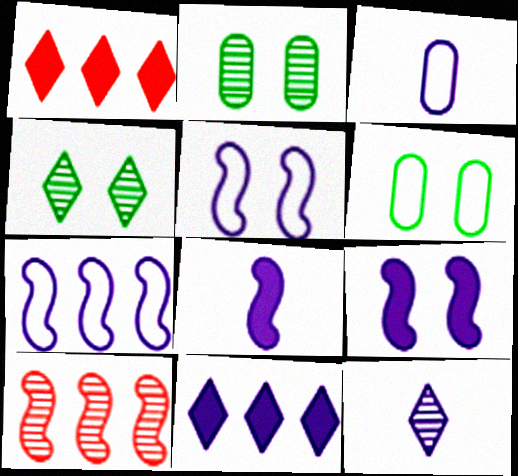[[2, 10, 12], 
[3, 8, 12]]